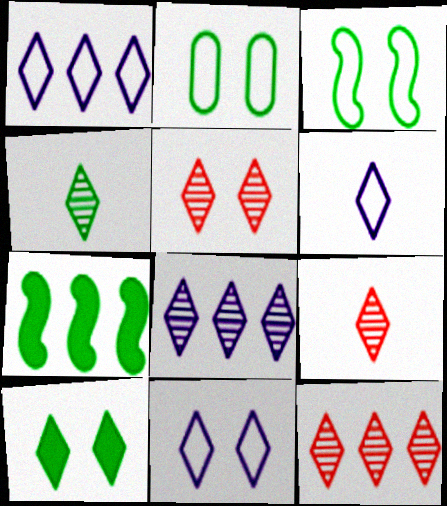[[1, 6, 11], 
[1, 9, 10], 
[2, 4, 7], 
[4, 5, 8], 
[5, 9, 12], 
[5, 10, 11], 
[6, 10, 12]]